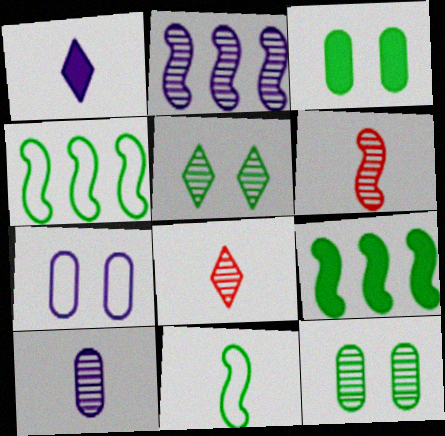[[1, 2, 7], 
[2, 8, 12], 
[7, 8, 9]]